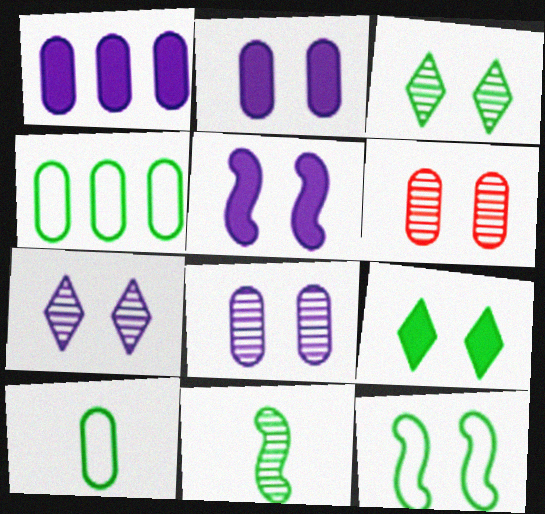[[1, 6, 10], 
[4, 9, 11]]